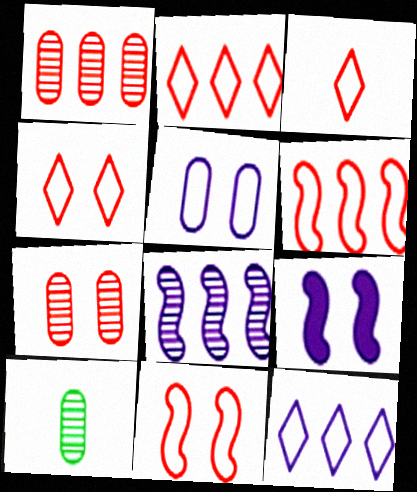[[2, 3, 4], 
[2, 9, 10]]